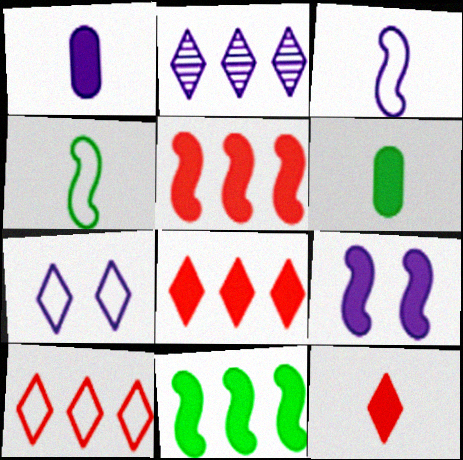[[6, 8, 9]]